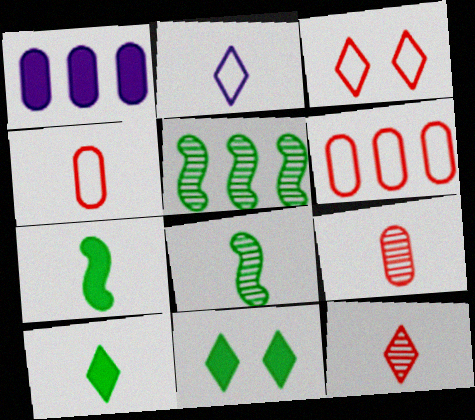[[1, 3, 8], 
[2, 7, 9], 
[2, 10, 12]]